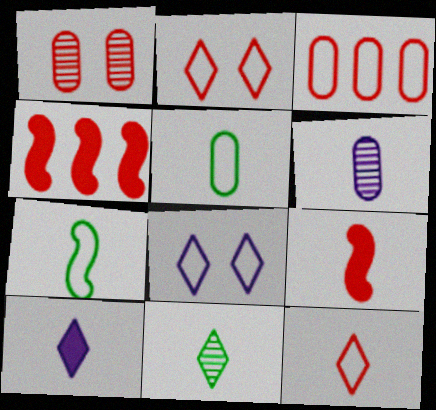[[1, 4, 12], 
[3, 7, 8], 
[10, 11, 12]]